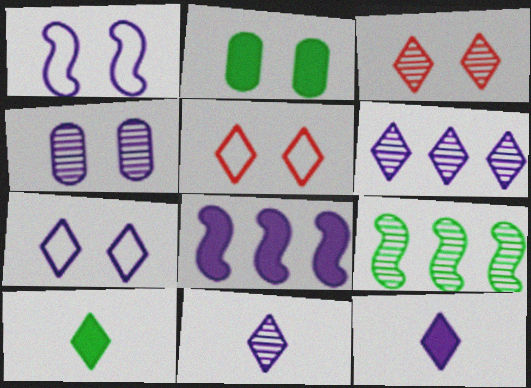[[1, 2, 3], 
[5, 6, 10], 
[6, 7, 12]]